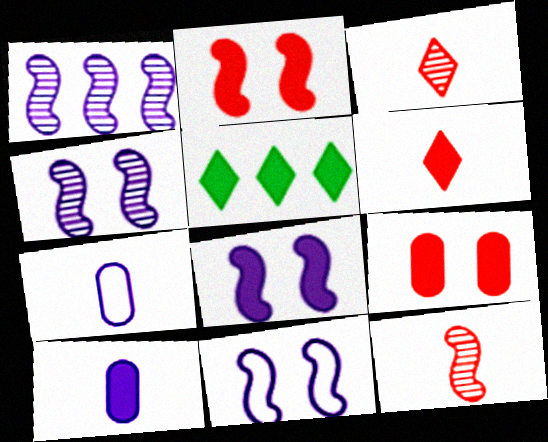[[2, 5, 10], 
[4, 8, 11]]